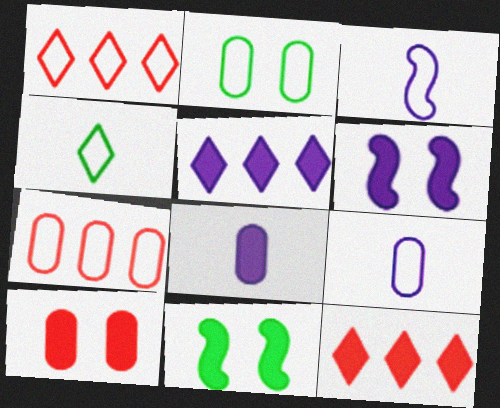[[1, 2, 3], 
[2, 7, 9], 
[5, 6, 8], 
[8, 11, 12]]